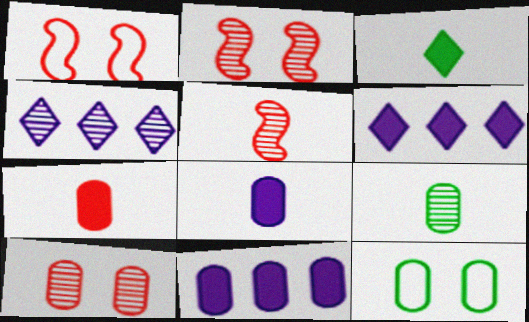[[1, 6, 9], 
[2, 4, 9], 
[5, 6, 12]]